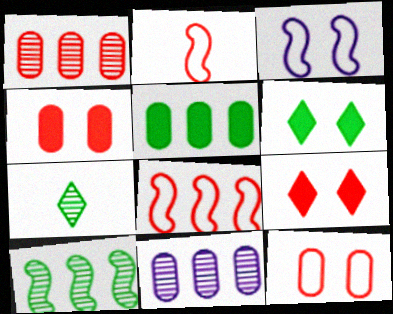[[1, 2, 9], 
[2, 6, 11]]